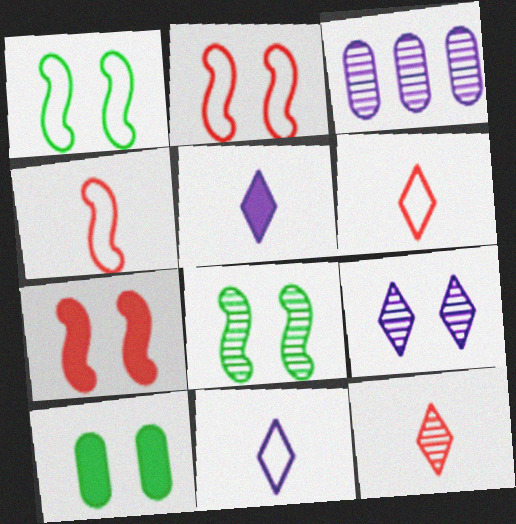[[2, 9, 10], 
[3, 8, 12]]